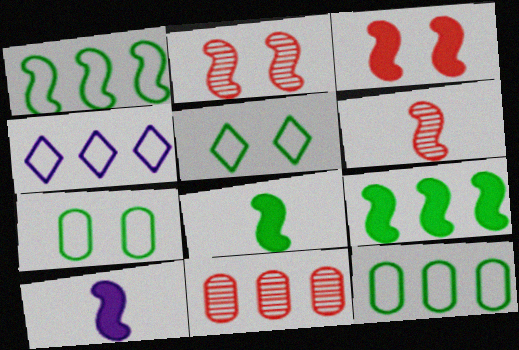[[1, 2, 10], 
[3, 9, 10], 
[4, 9, 11], 
[5, 10, 11]]